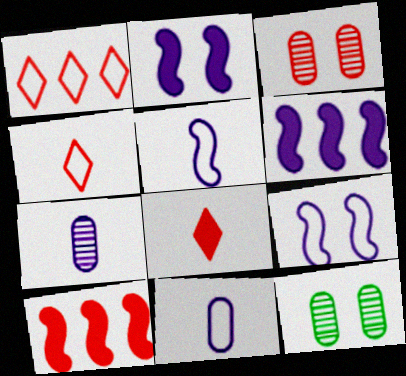[[3, 4, 10], 
[4, 6, 12]]